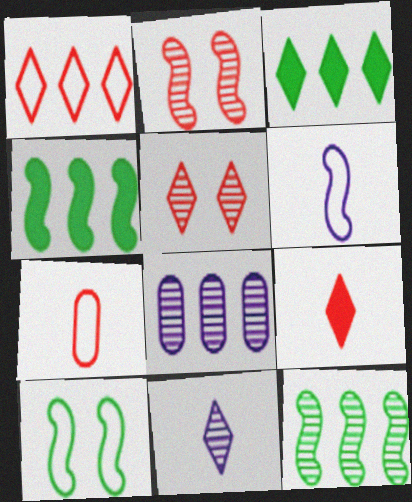[[1, 4, 8], 
[1, 5, 9], 
[2, 4, 6], 
[8, 9, 10]]